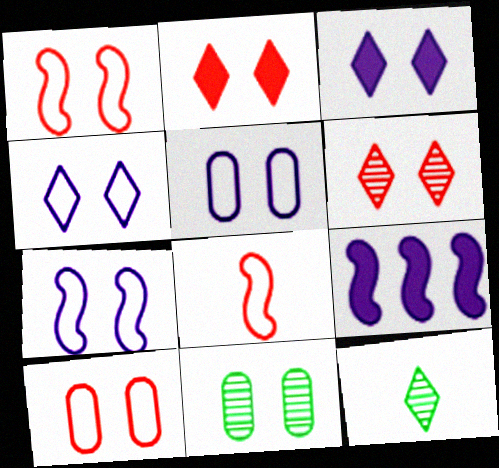[[1, 3, 11], 
[2, 7, 11], 
[4, 5, 7], 
[9, 10, 12]]